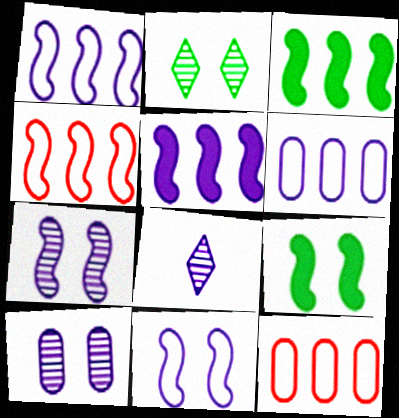[[8, 9, 12]]